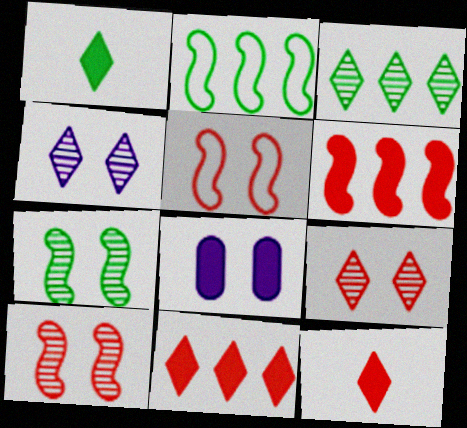[[1, 6, 8]]